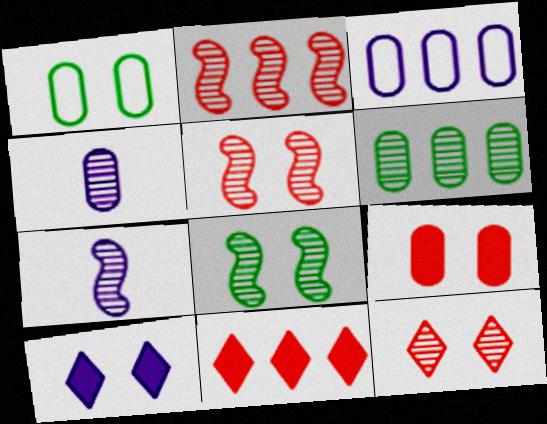[[1, 5, 10], 
[1, 7, 11], 
[2, 7, 8], 
[3, 7, 10], 
[6, 7, 12]]